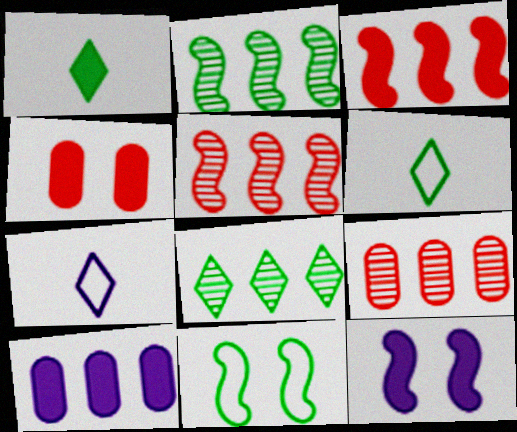[[2, 4, 7], 
[6, 9, 12]]